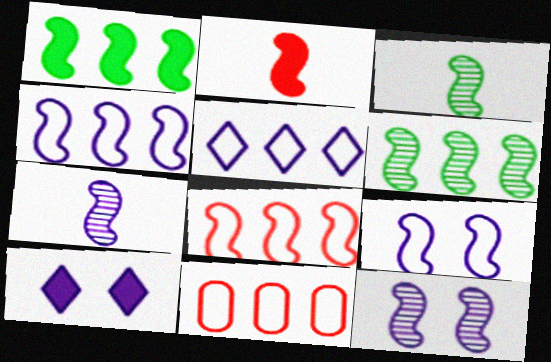[[2, 6, 9], 
[3, 10, 11]]